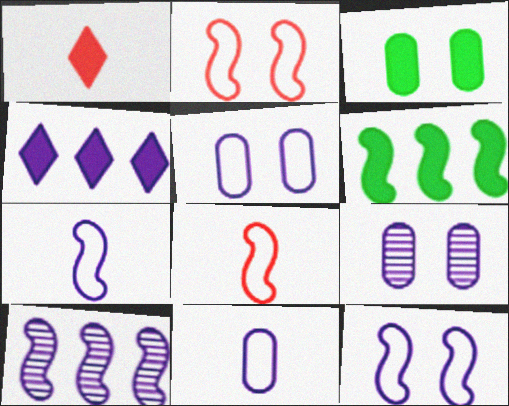[[4, 7, 9]]